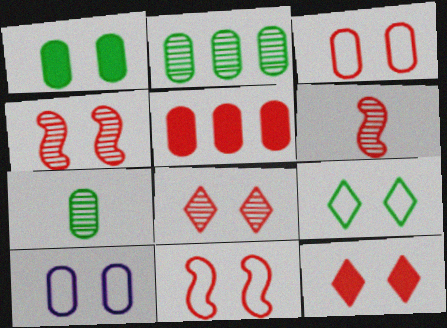[[3, 4, 12], 
[5, 7, 10], 
[9, 10, 11]]